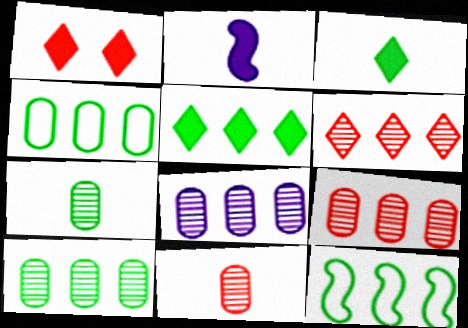[[5, 10, 12], 
[8, 9, 10]]